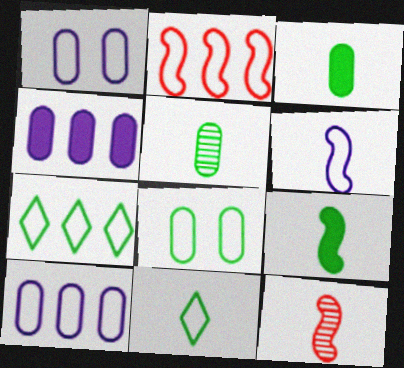[[1, 2, 11], 
[2, 7, 10], 
[5, 9, 11], 
[6, 9, 12]]